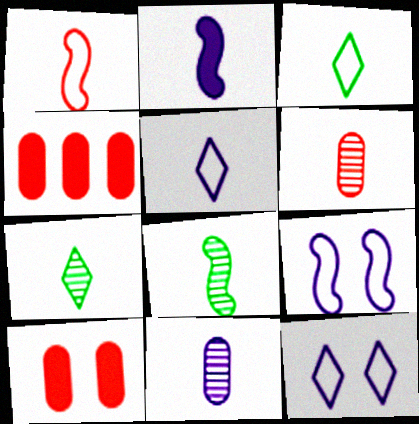[[1, 2, 8], 
[2, 3, 6], 
[2, 5, 11], 
[4, 7, 9], 
[4, 8, 12]]